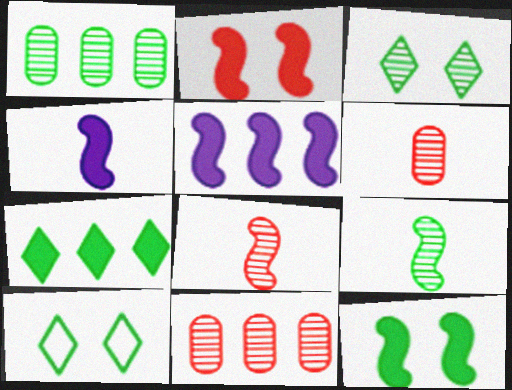[[1, 3, 9], 
[4, 10, 11], 
[5, 6, 10]]